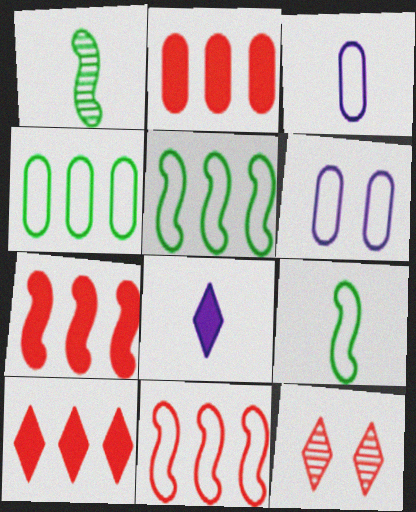[[1, 6, 10], 
[2, 7, 10]]